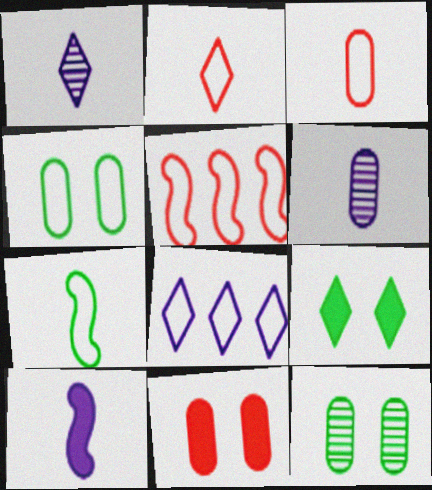[[5, 6, 9]]